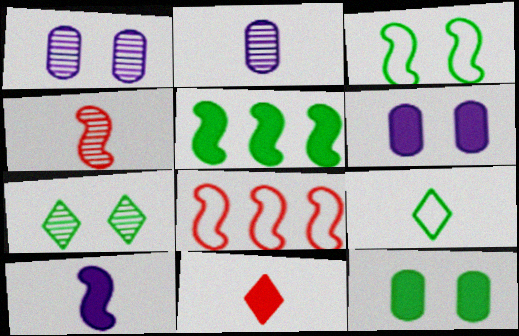[[3, 7, 12], 
[5, 6, 11]]